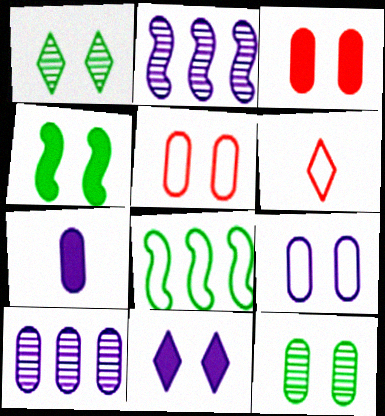[[3, 4, 11], 
[3, 9, 12], 
[4, 6, 10], 
[6, 8, 9], 
[7, 9, 10]]